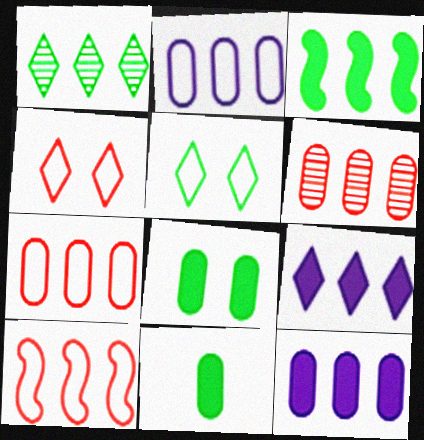[[1, 10, 12]]